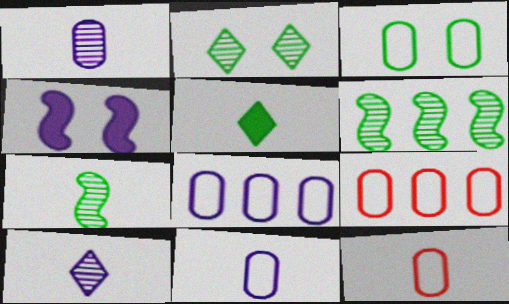[[3, 5, 6], 
[3, 8, 12], 
[3, 9, 11], 
[4, 8, 10]]